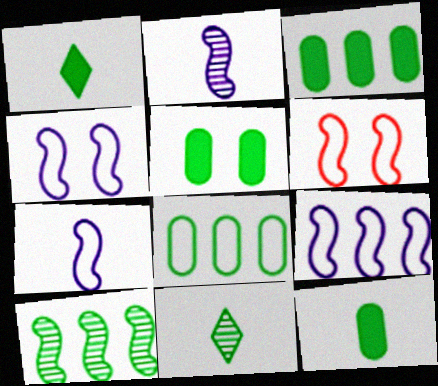[[3, 5, 12], 
[4, 7, 9]]